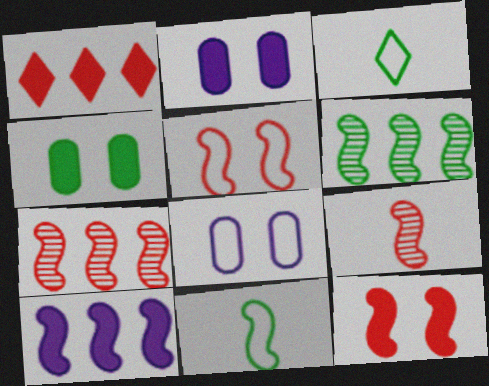[[2, 3, 7], 
[3, 4, 6]]